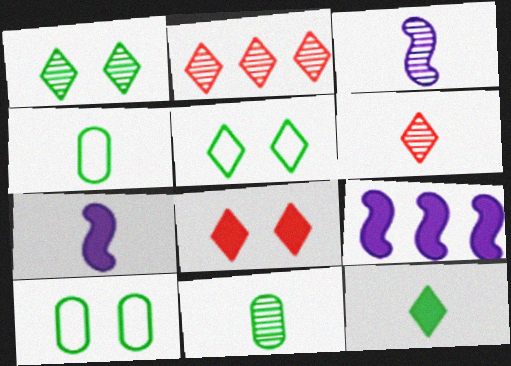[[2, 7, 10], 
[3, 6, 11], 
[4, 6, 7], 
[6, 9, 10]]